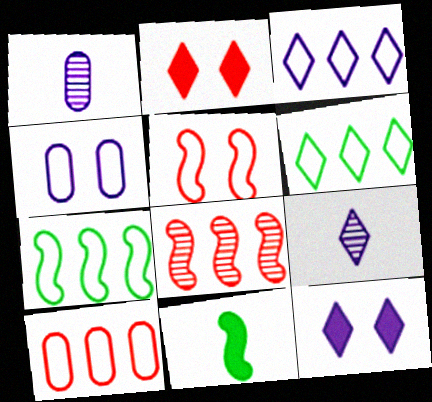[[1, 2, 7], 
[2, 6, 9], 
[3, 7, 10], 
[3, 9, 12]]